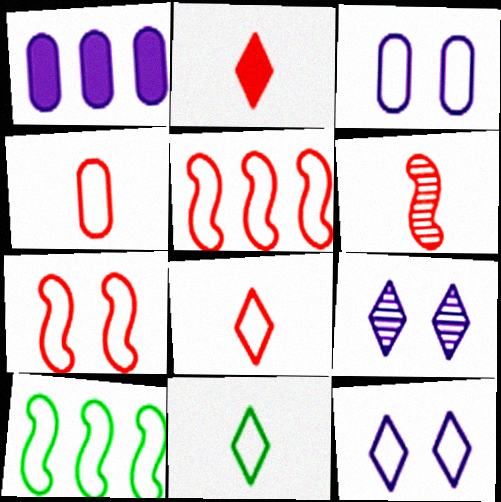[[2, 4, 6], 
[3, 5, 11], 
[3, 8, 10], 
[4, 10, 12]]